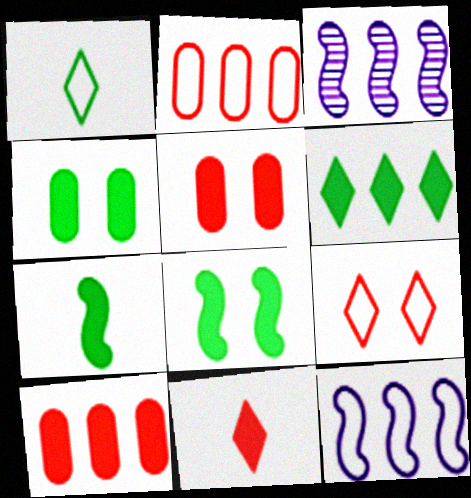[[1, 3, 5], 
[2, 3, 6], 
[4, 6, 7]]